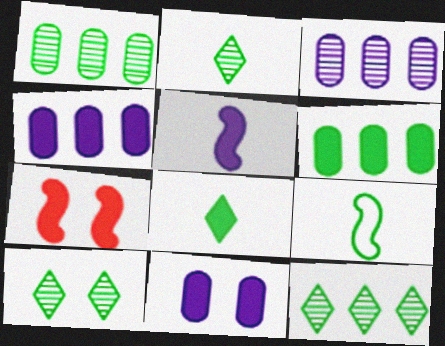[[2, 10, 12], 
[4, 7, 8], 
[6, 9, 10]]